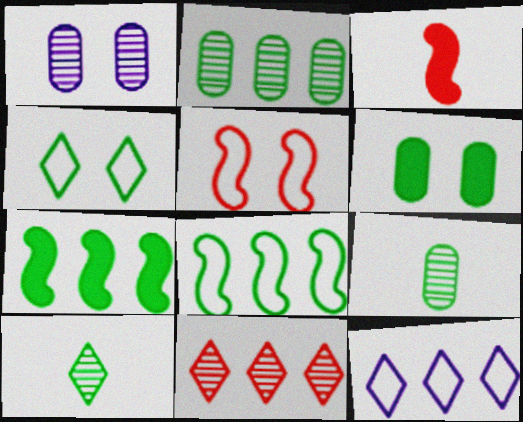[[4, 7, 9], 
[6, 8, 10]]